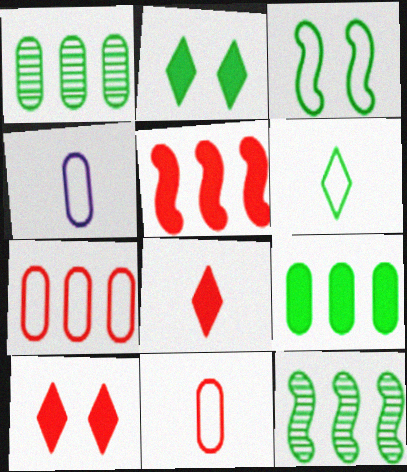[[4, 10, 12]]